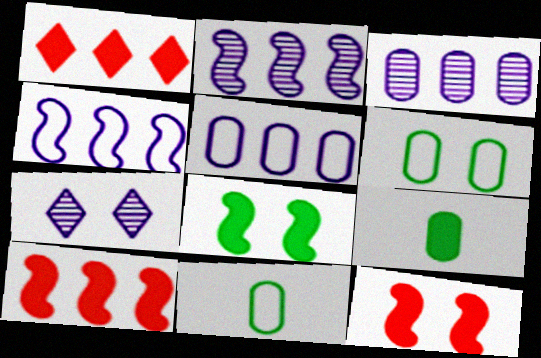[[6, 7, 12], 
[7, 10, 11]]